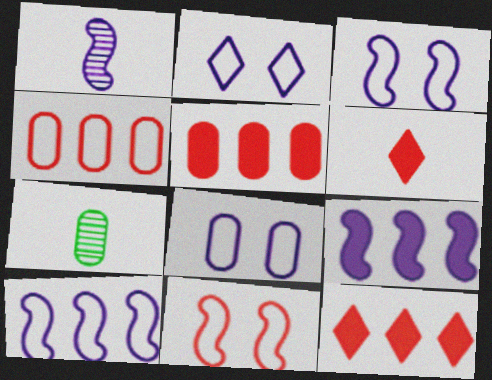[[1, 3, 9], 
[2, 3, 8], 
[3, 7, 12], 
[5, 7, 8]]